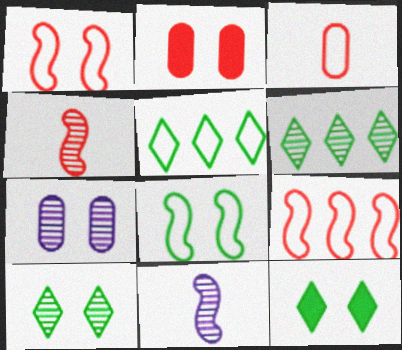[[1, 7, 12], 
[2, 5, 11], 
[4, 6, 7]]